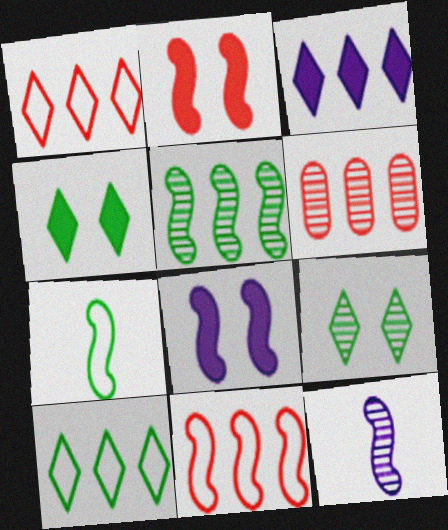[[6, 9, 12]]